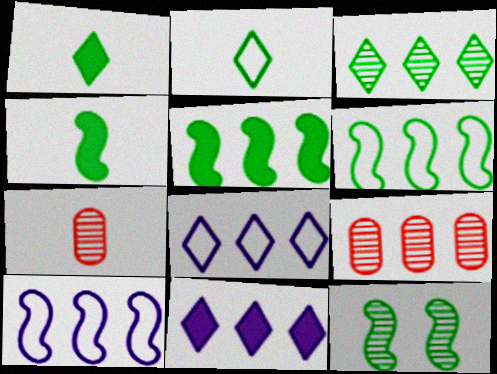[[4, 6, 12], 
[5, 8, 9], 
[6, 9, 11]]